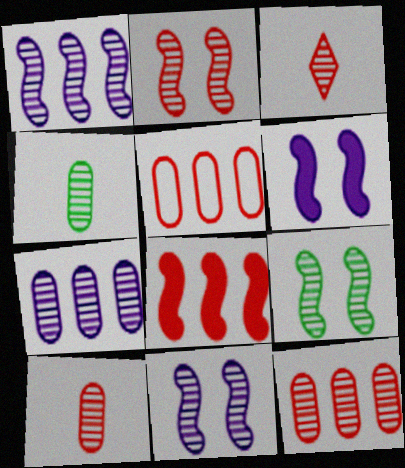[[2, 3, 12], 
[2, 9, 11], 
[3, 7, 9]]